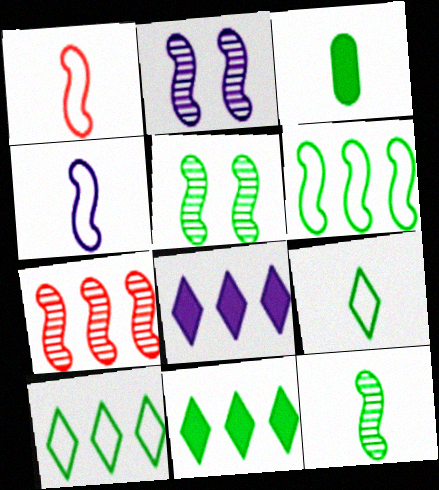[[2, 7, 12], 
[3, 5, 10], 
[3, 9, 12]]